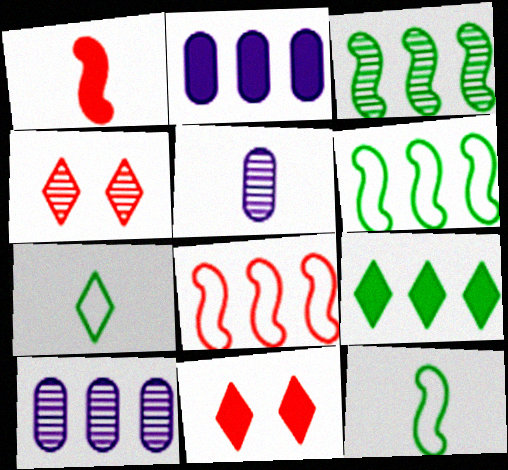[[1, 5, 7], 
[2, 4, 12], 
[3, 4, 5], 
[5, 6, 11], 
[8, 9, 10], 
[10, 11, 12]]